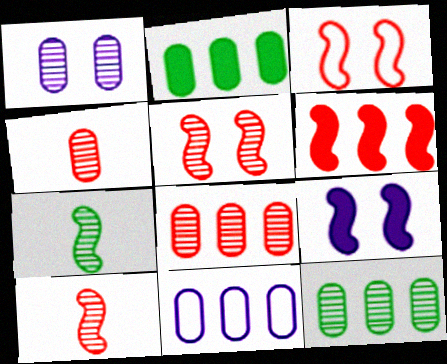[[1, 4, 12], 
[2, 8, 11], 
[3, 6, 10]]